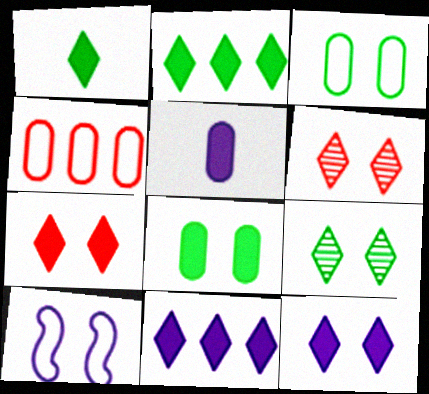[[1, 7, 11], 
[6, 8, 10]]